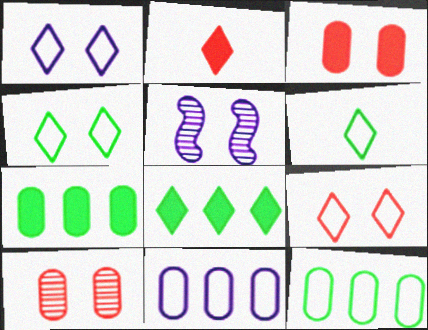[[1, 4, 9], 
[2, 5, 12], 
[3, 4, 5]]